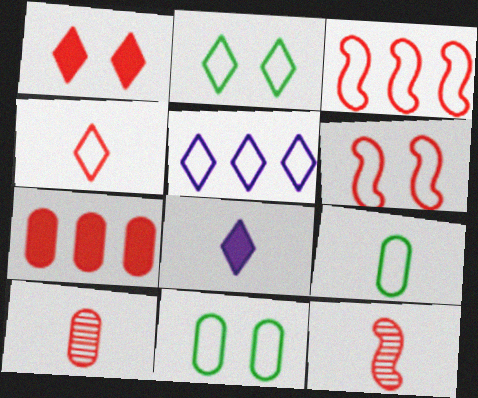[[1, 3, 10], 
[2, 4, 5], 
[5, 6, 9], 
[8, 9, 12]]